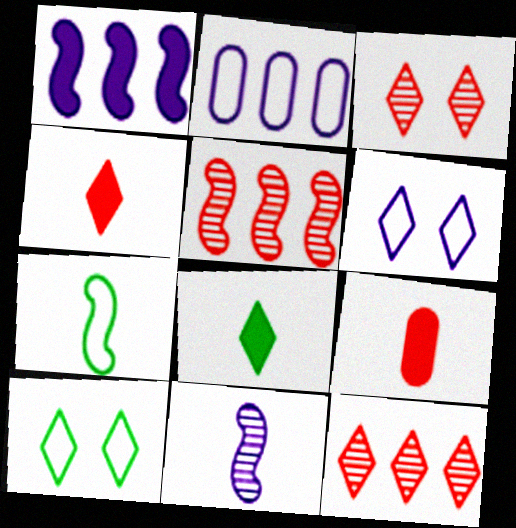[[6, 8, 12]]